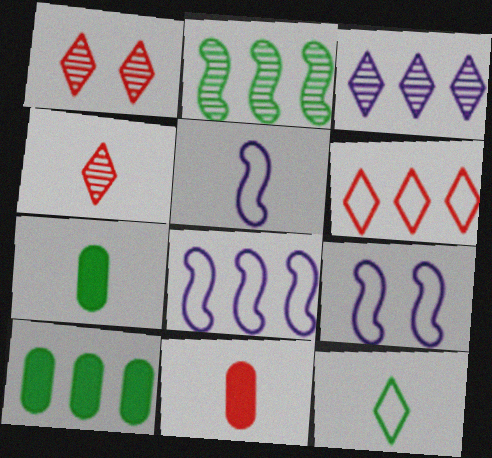[[1, 5, 10], 
[1, 7, 8], 
[4, 5, 7], 
[4, 9, 10], 
[5, 8, 9]]